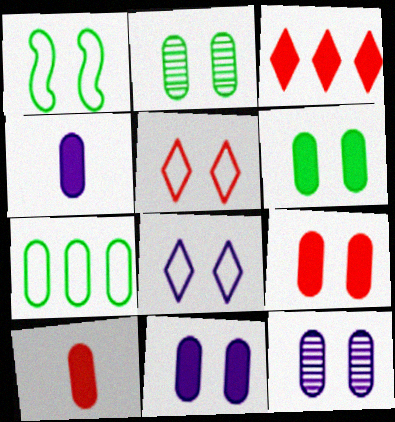[[6, 9, 11], 
[7, 10, 12]]